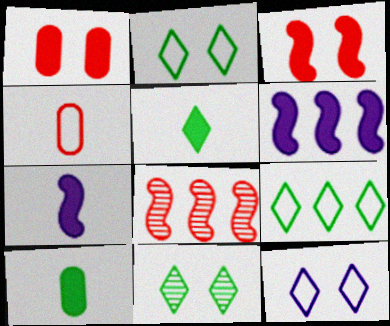[[1, 5, 6], 
[4, 6, 11], 
[5, 9, 11], 
[8, 10, 12]]